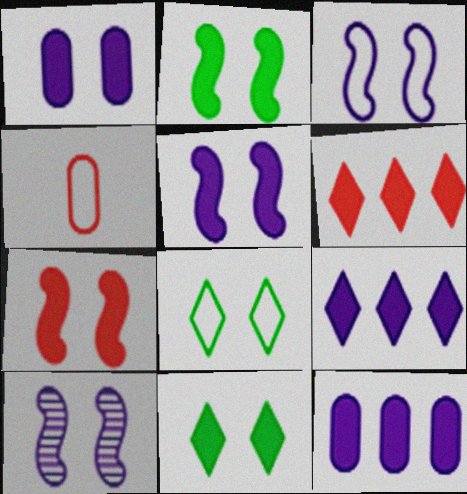[[1, 7, 11], 
[2, 5, 7], 
[3, 5, 10]]